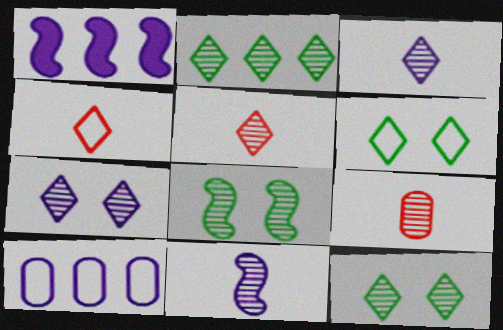[[1, 6, 9], 
[2, 5, 7]]